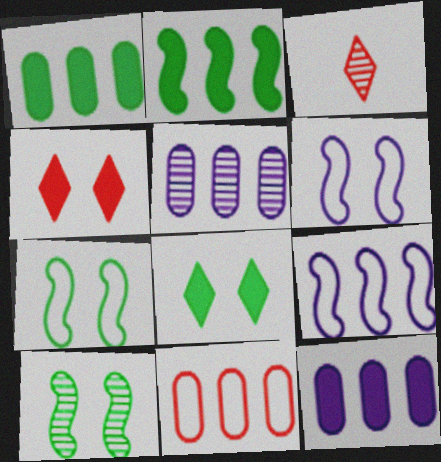[[1, 3, 6], 
[1, 5, 11], 
[3, 5, 10], 
[3, 7, 12]]